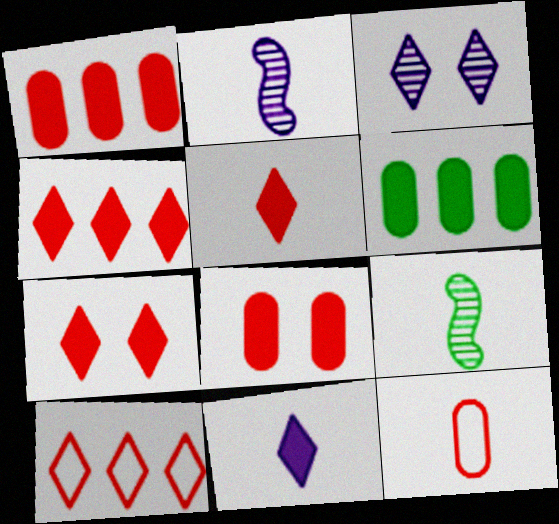[[4, 5, 7], 
[9, 11, 12]]